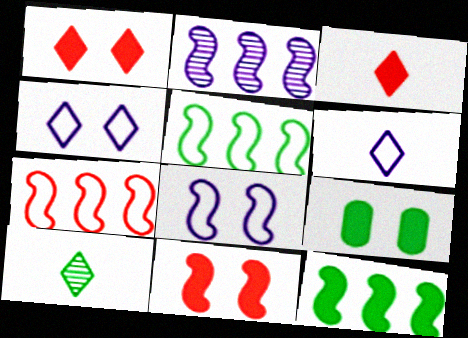[[2, 7, 12], 
[3, 6, 10], 
[5, 9, 10]]